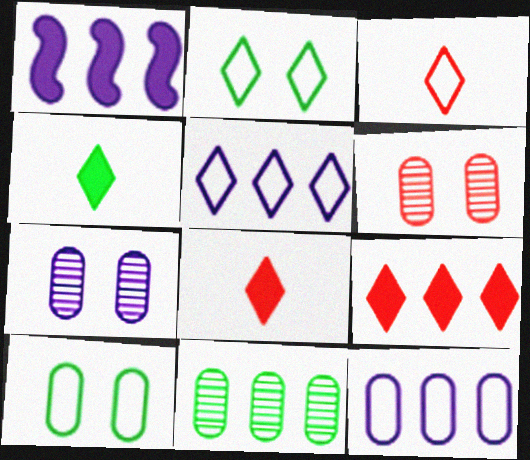[[2, 3, 5]]